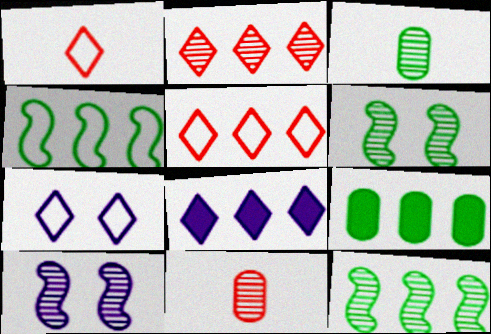[[1, 9, 10], 
[2, 3, 10]]